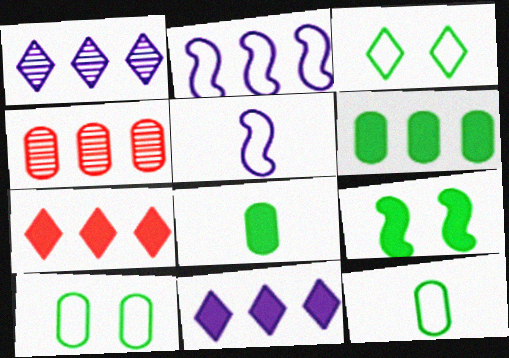[]